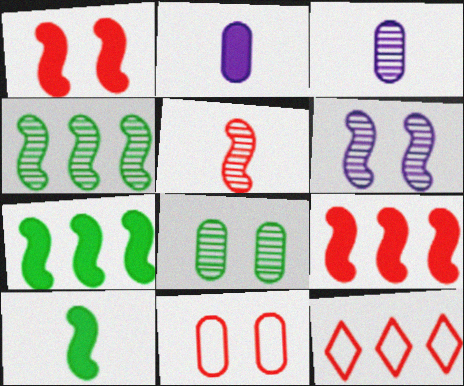[[4, 5, 6]]